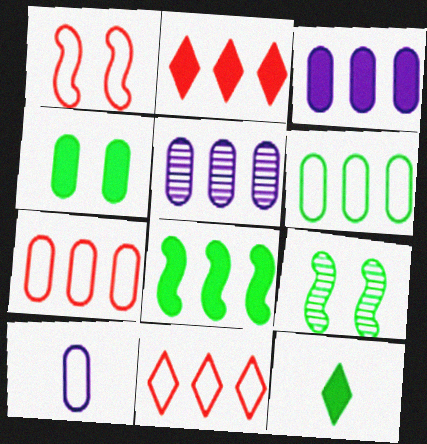[[1, 5, 12], 
[2, 3, 8], 
[2, 9, 10], 
[4, 8, 12], 
[5, 8, 11], 
[6, 9, 12]]